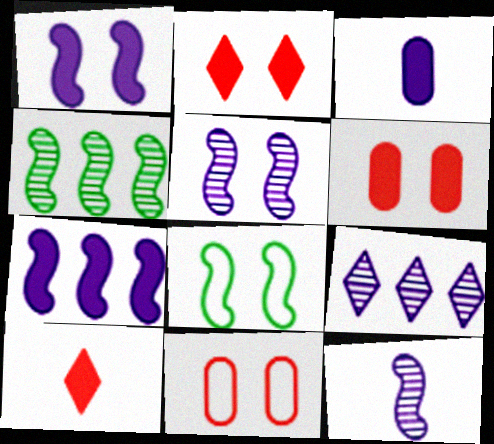[]